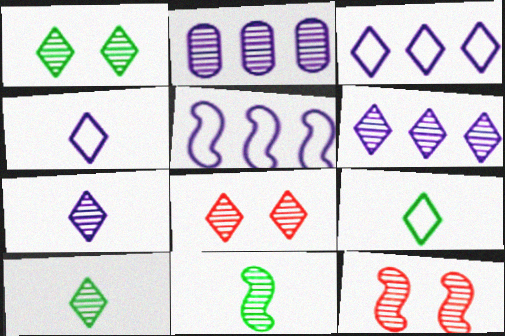[[2, 8, 11], 
[2, 10, 12], 
[6, 8, 10]]